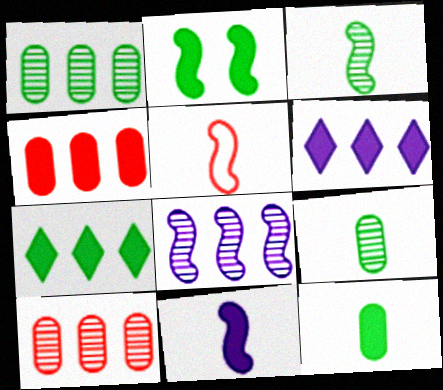[[2, 5, 8], 
[2, 7, 12], 
[3, 5, 11]]